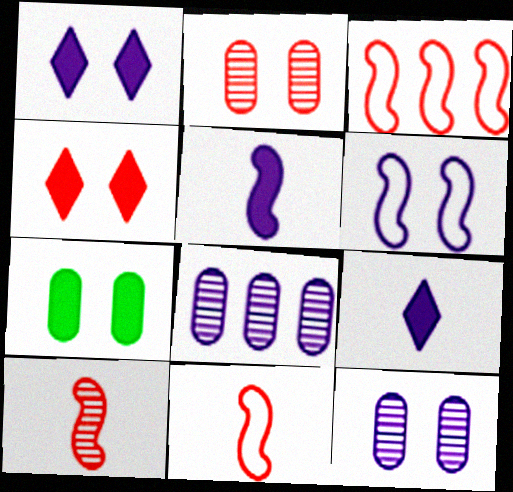[[1, 6, 12], 
[6, 8, 9]]